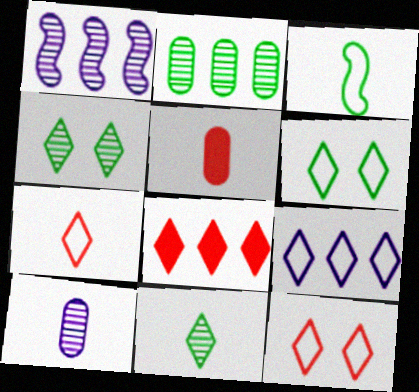[[1, 5, 6], 
[6, 7, 9]]